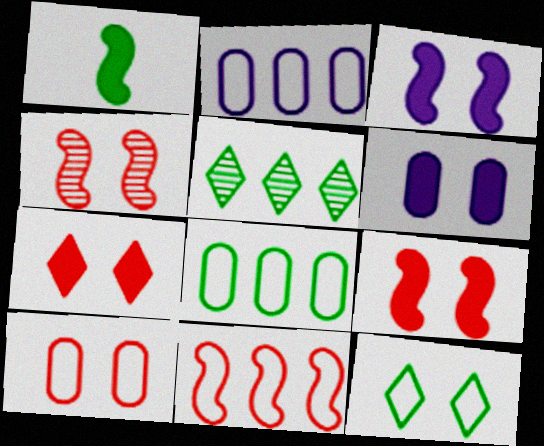[[4, 6, 12], 
[4, 7, 10]]